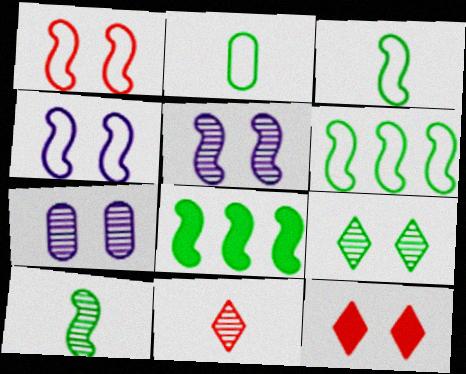[[2, 8, 9]]